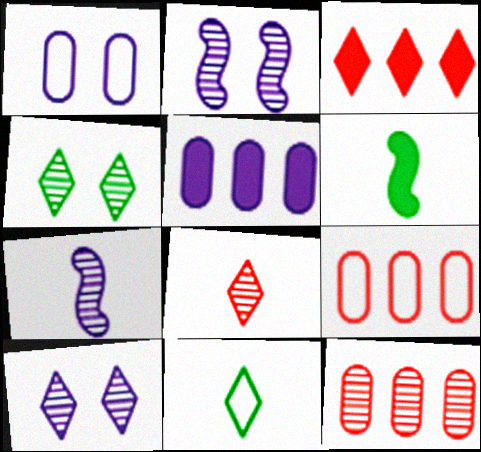[[3, 10, 11], 
[4, 7, 12], 
[6, 9, 10]]